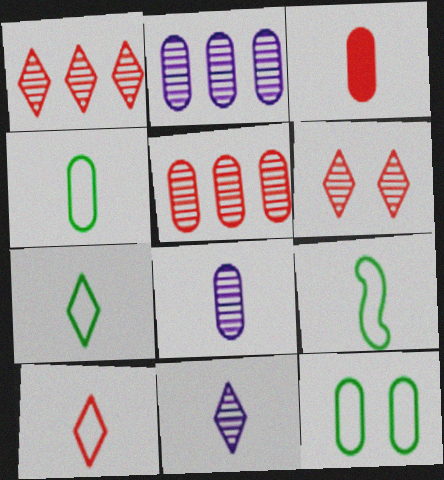[[2, 3, 12], 
[3, 4, 8], 
[3, 9, 11], 
[4, 7, 9]]